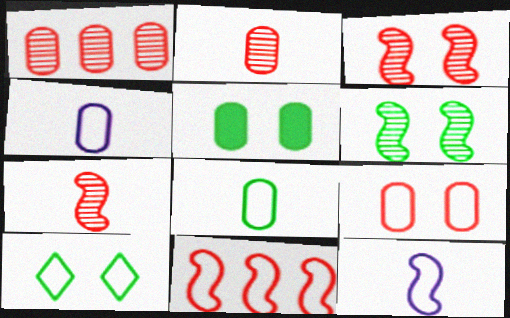[[1, 4, 5], 
[4, 10, 11], 
[5, 6, 10]]